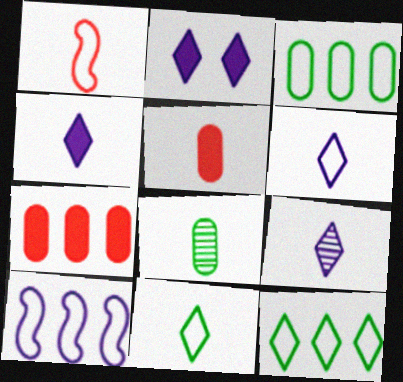[[1, 4, 8], 
[4, 6, 9]]